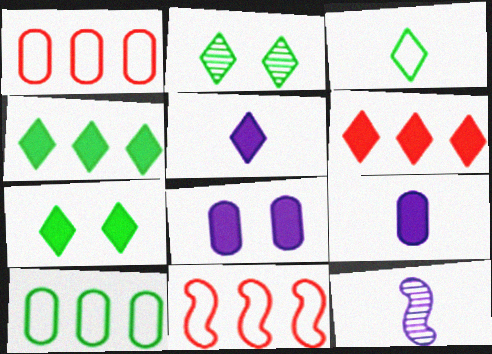[[1, 7, 12], 
[2, 3, 4], 
[2, 9, 11], 
[5, 6, 7]]